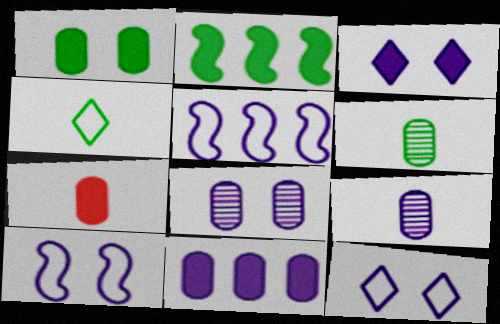[[1, 7, 11], 
[2, 3, 7], 
[3, 5, 9], 
[3, 8, 10]]